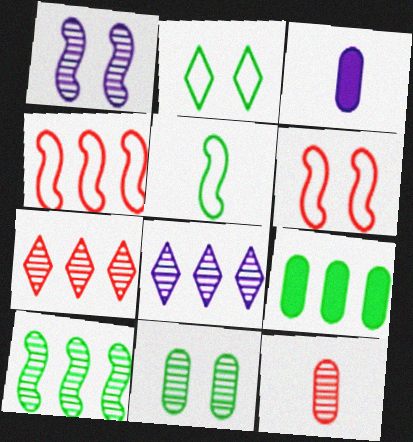[[4, 8, 9]]